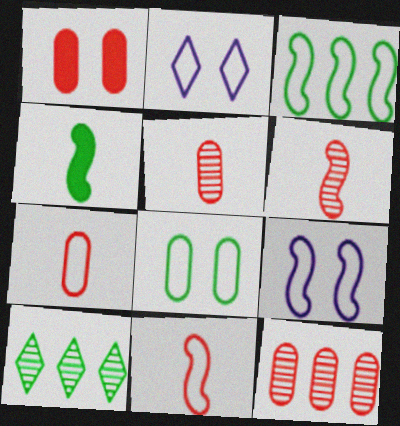[[1, 7, 12], 
[2, 3, 7], 
[2, 4, 12], 
[3, 9, 11], 
[4, 8, 10]]